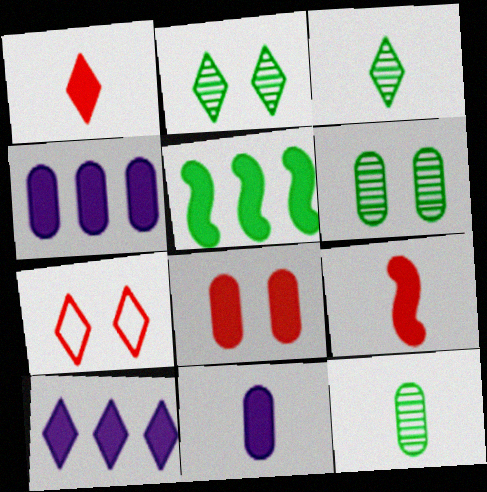[[3, 7, 10]]